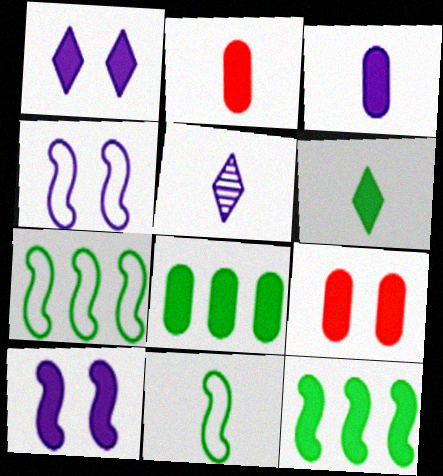[[1, 2, 12], 
[2, 5, 11], 
[3, 8, 9], 
[5, 7, 9]]